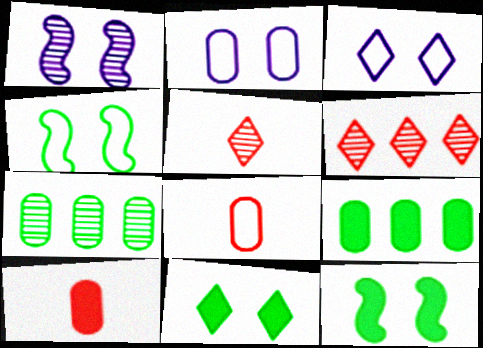[[1, 5, 7], 
[2, 7, 10]]